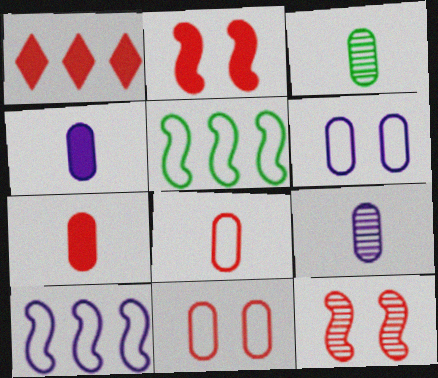[[1, 2, 7], 
[1, 8, 12], 
[3, 4, 8]]